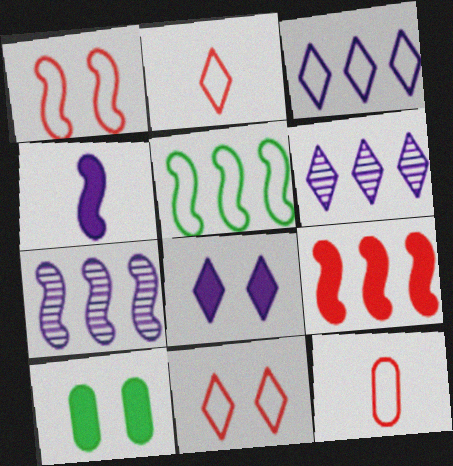[[2, 7, 10], 
[5, 7, 9]]